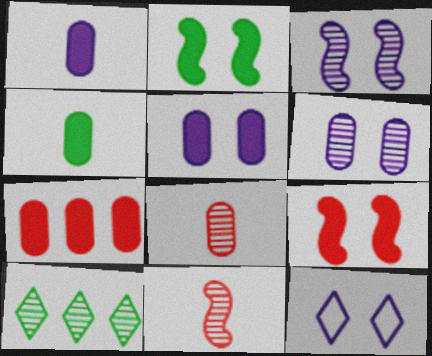[[3, 5, 12], 
[3, 8, 10], 
[4, 5, 7], 
[6, 10, 11]]